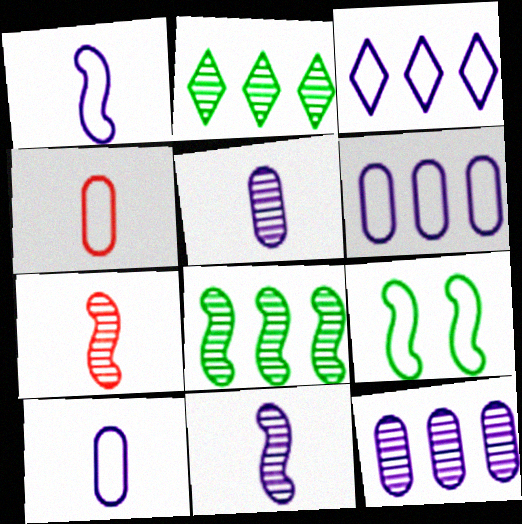[[3, 4, 9]]